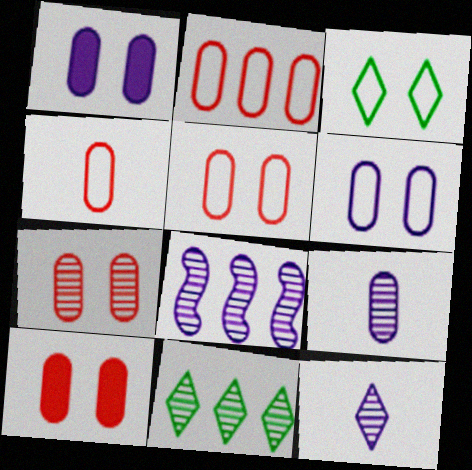[[2, 4, 5], 
[5, 7, 10]]